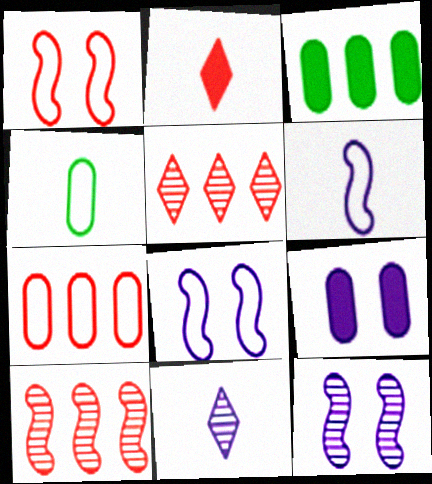[[1, 3, 11]]